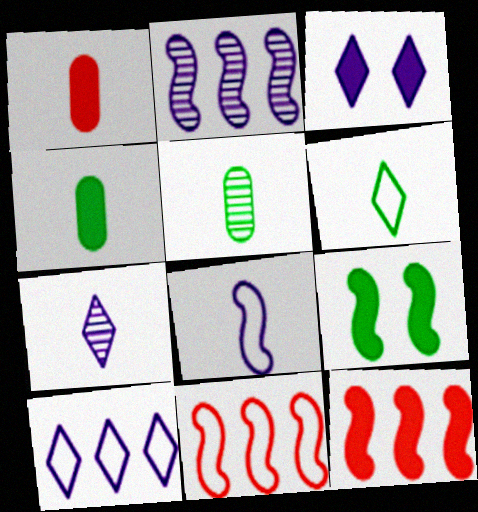[[3, 4, 12], 
[3, 5, 11], 
[3, 7, 10]]